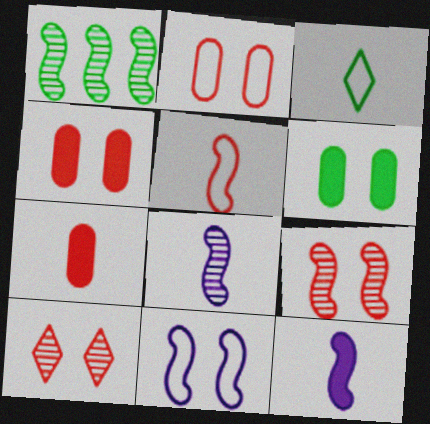[[1, 3, 6], 
[1, 8, 9], 
[3, 7, 8], 
[6, 10, 11]]